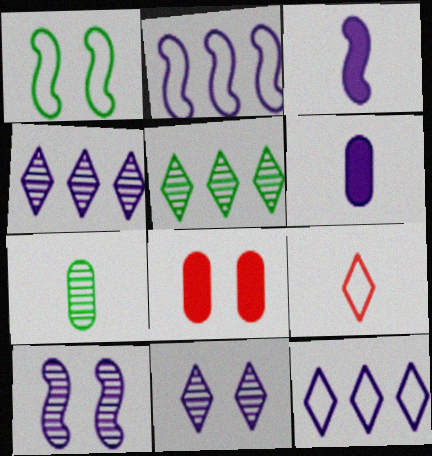[[1, 8, 11], 
[2, 3, 10], 
[2, 6, 11], 
[3, 7, 9], 
[6, 10, 12]]